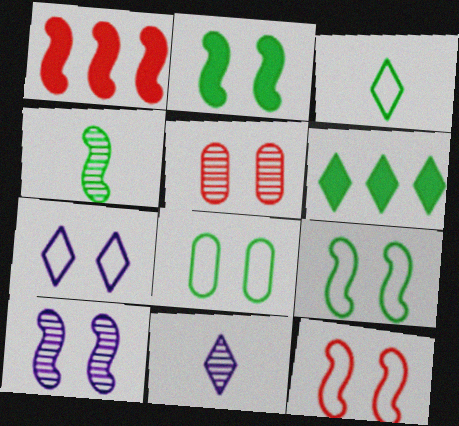[[1, 8, 11], 
[2, 5, 7], 
[2, 10, 12], 
[4, 6, 8], 
[7, 8, 12]]